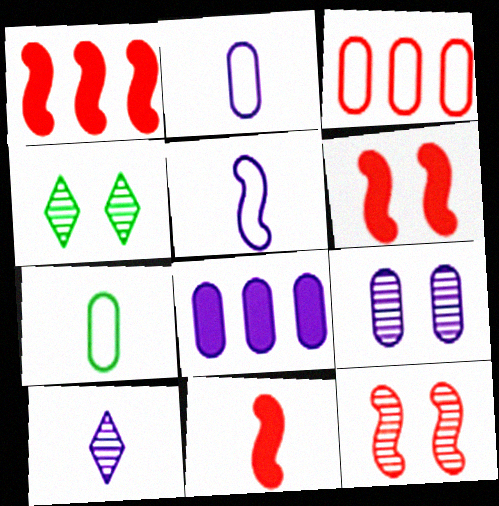[[1, 2, 4], 
[1, 6, 11], 
[2, 8, 9], 
[4, 9, 12], 
[7, 10, 11]]